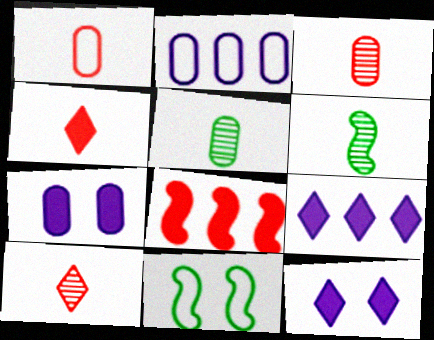[[3, 9, 11]]